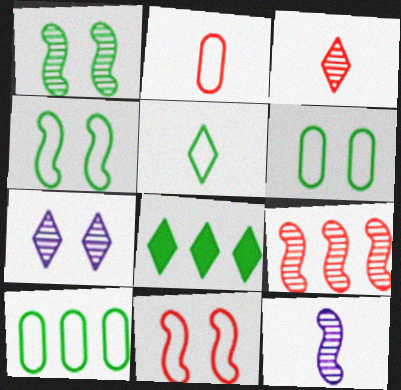[[1, 9, 12], 
[4, 5, 10]]